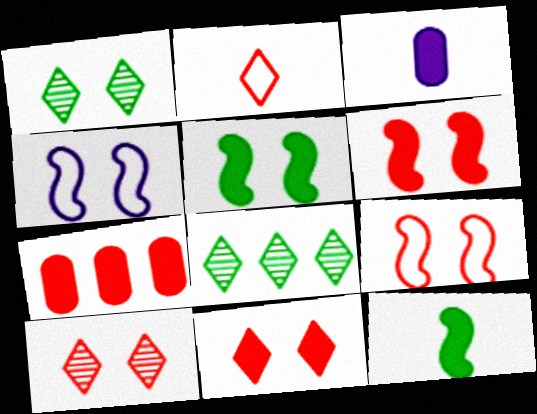[[3, 8, 9]]